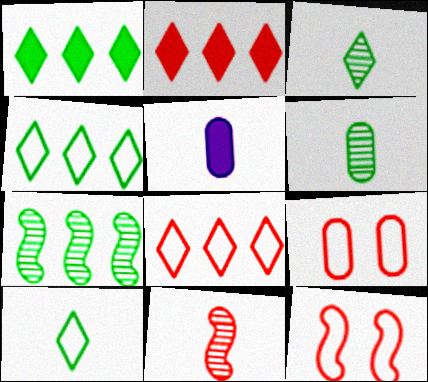[[2, 9, 11], 
[5, 10, 11]]